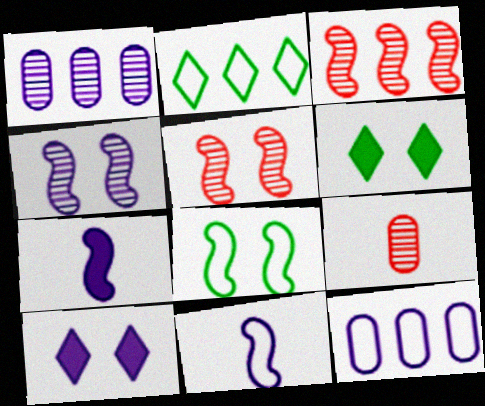[[1, 10, 11], 
[3, 7, 8]]